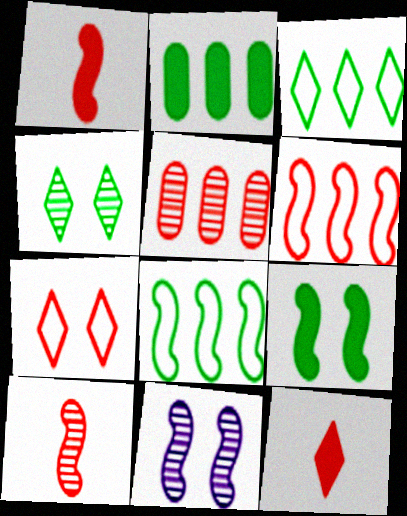[[1, 5, 7], 
[1, 8, 11]]